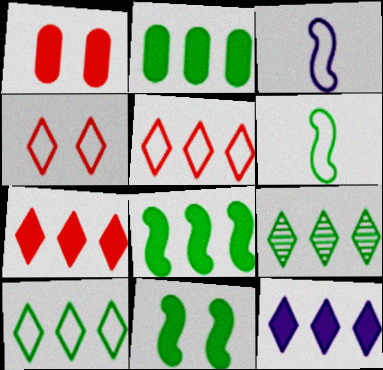[[1, 3, 9], 
[5, 9, 12]]